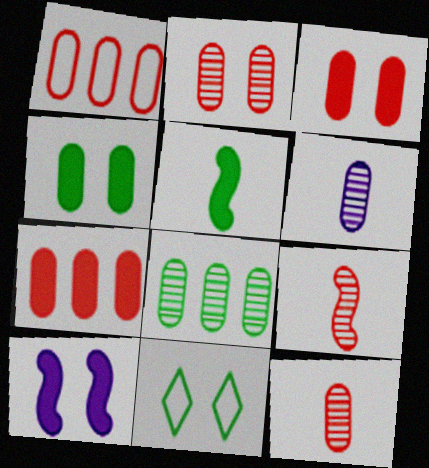[[1, 3, 12], 
[1, 4, 6], 
[2, 6, 8], 
[2, 10, 11], 
[5, 8, 11]]